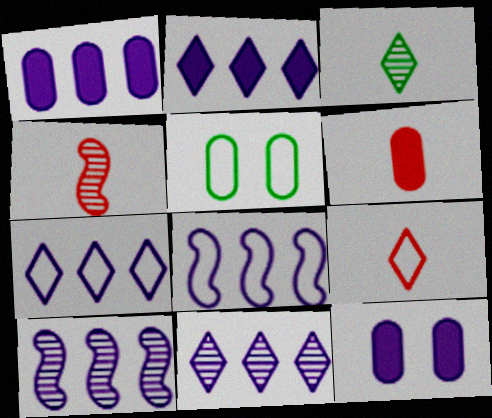[[1, 7, 10], 
[1, 8, 11], 
[2, 4, 5], 
[2, 7, 11], 
[4, 6, 9], 
[5, 8, 9]]